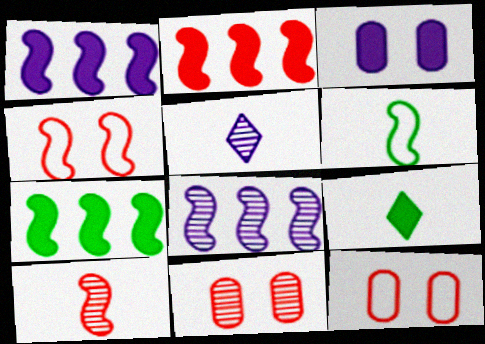[[1, 2, 7], 
[2, 3, 9], 
[2, 4, 10], 
[5, 7, 12], 
[8, 9, 12]]